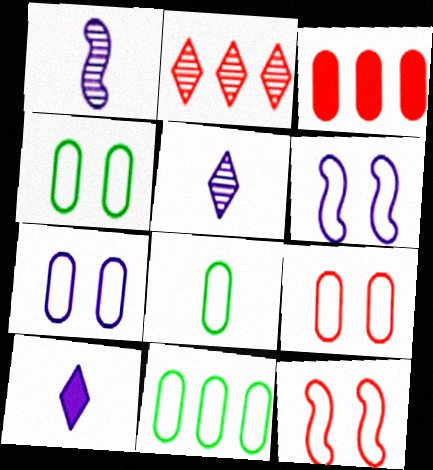[[4, 7, 9], 
[4, 8, 11]]